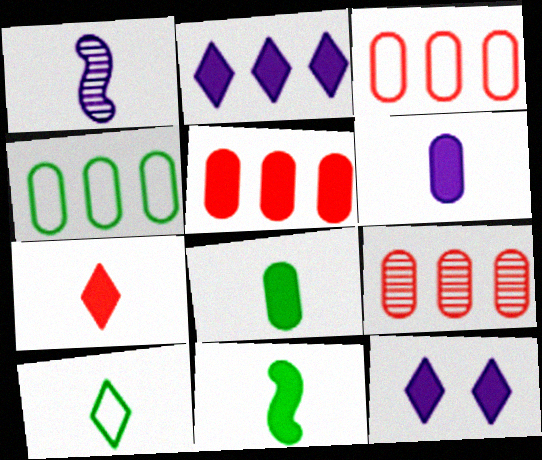[[3, 5, 9], 
[5, 11, 12], 
[6, 7, 11]]